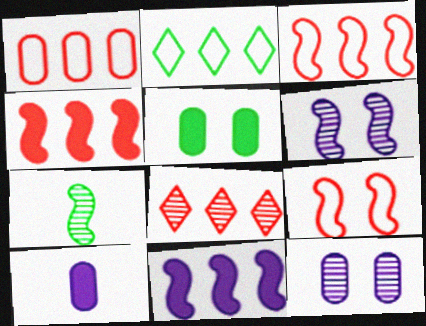[[1, 4, 8], 
[2, 5, 7], 
[7, 8, 12], 
[7, 9, 11]]